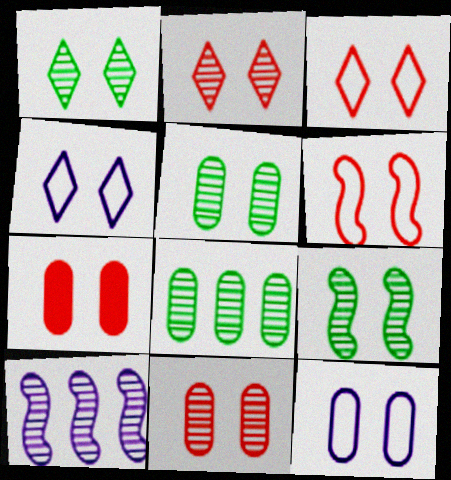[[1, 5, 9], 
[2, 6, 7], 
[4, 7, 9], 
[5, 7, 12]]